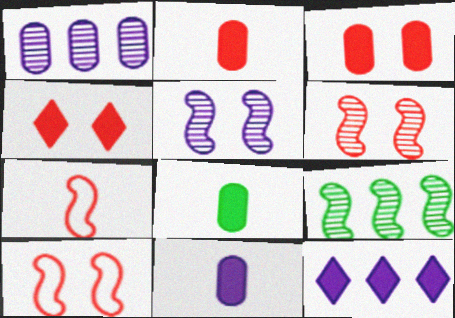[[2, 8, 11]]